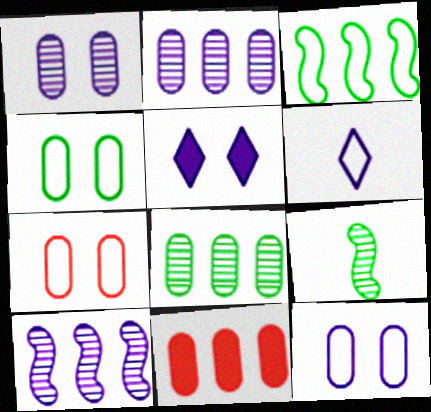[[3, 6, 7], 
[4, 7, 12]]